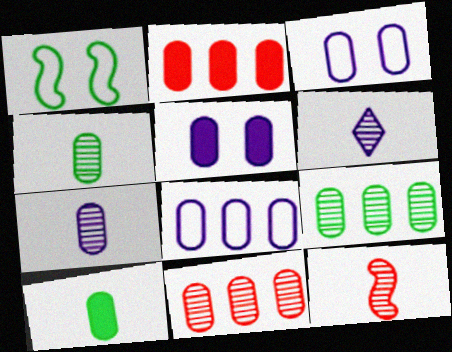[[1, 2, 6], 
[2, 3, 4], 
[2, 5, 10], 
[2, 8, 9], 
[3, 10, 11], 
[4, 6, 12], 
[5, 7, 8]]